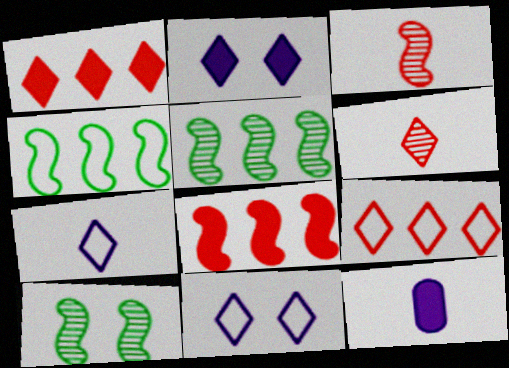[[9, 10, 12]]